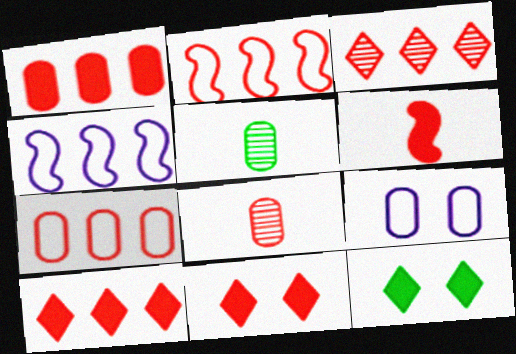[[1, 2, 3], 
[1, 5, 9], 
[1, 6, 11], 
[2, 8, 11], 
[4, 5, 11], 
[4, 8, 12]]